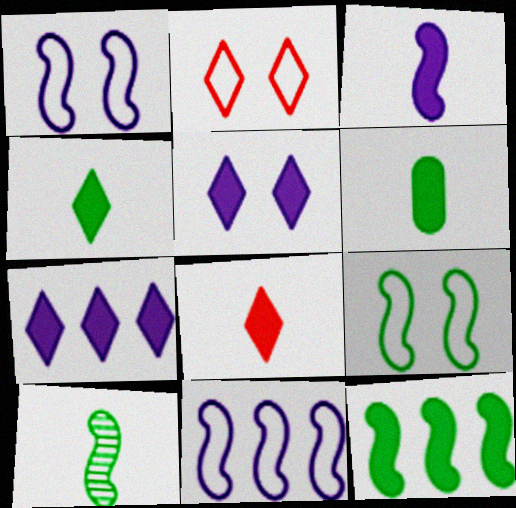[[3, 6, 8], 
[9, 10, 12]]